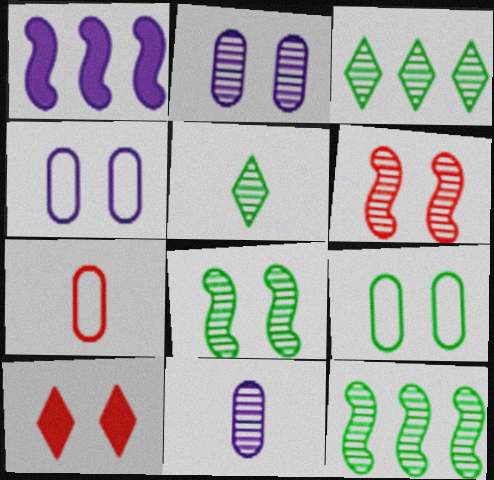[[3, 6, 11], 
[4, 8, 10]]